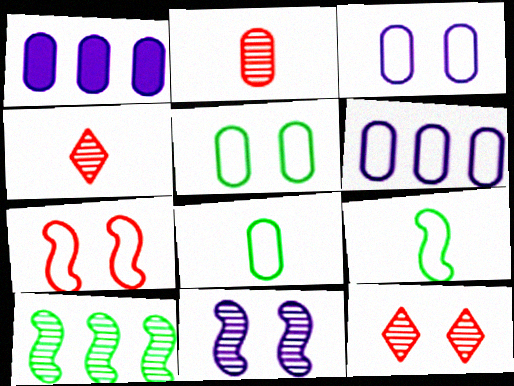[[1, 2, 5], 
[1, 9, 12]]